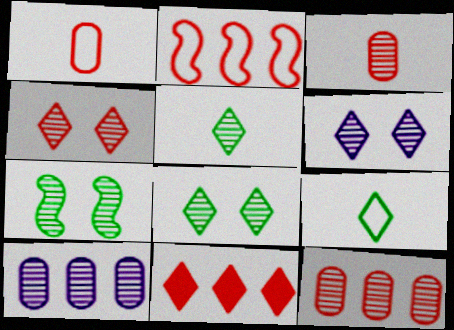[[2, 11, 12], 
[4, 6, 8], 
[6, 9, 11]]